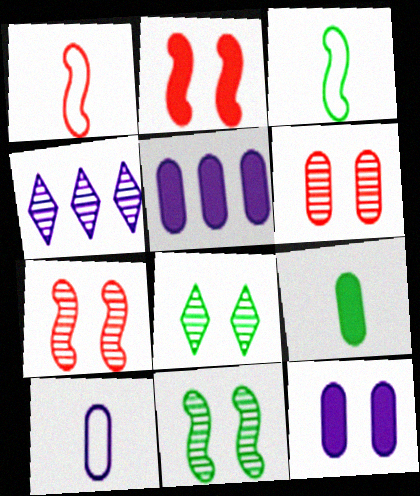[[1, 5, 8]]